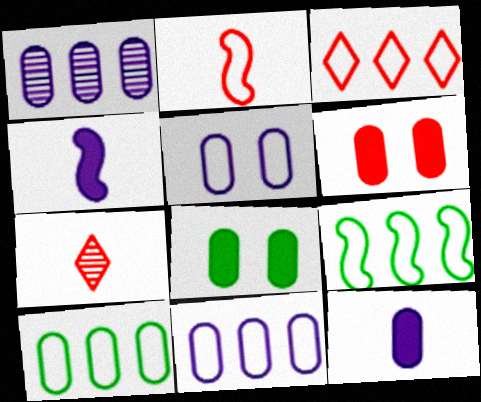[[1, 5, 12], 
[3, 9, 11]]